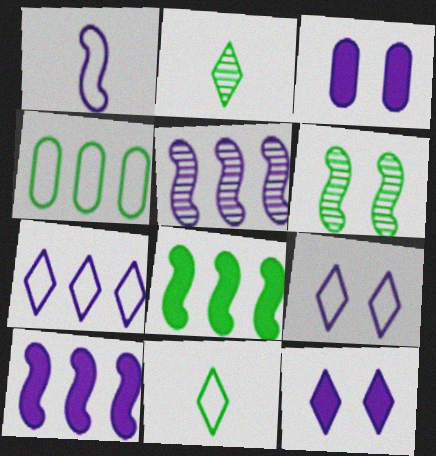[]